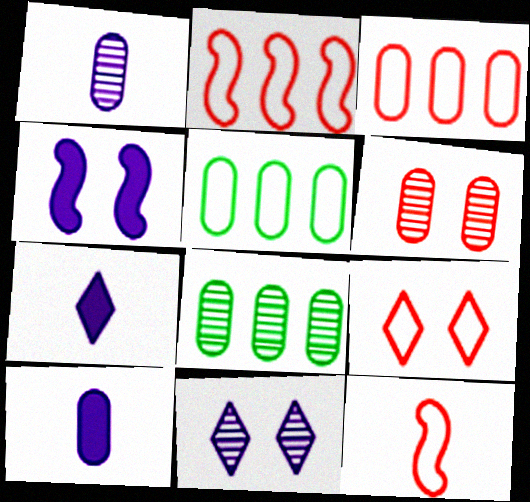[[1, 6, 8], 
[3, 9, 12], 
[5, 6, 10]]